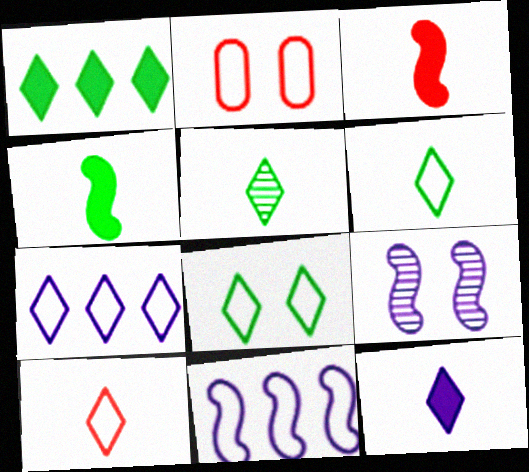[[1, 5, 8], 
[2, 6, 11], 
[5, 10, 12], 
[7, 8, 10]]